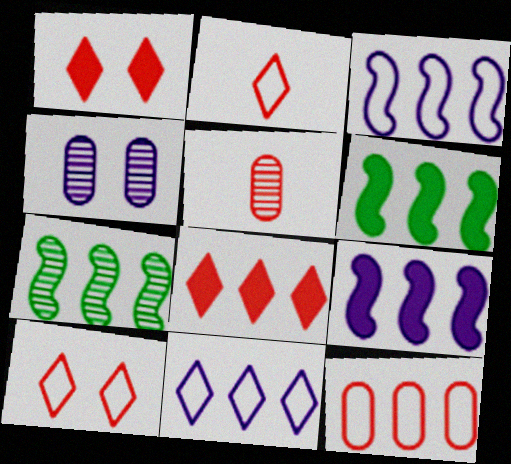[[2, 4, 6]]